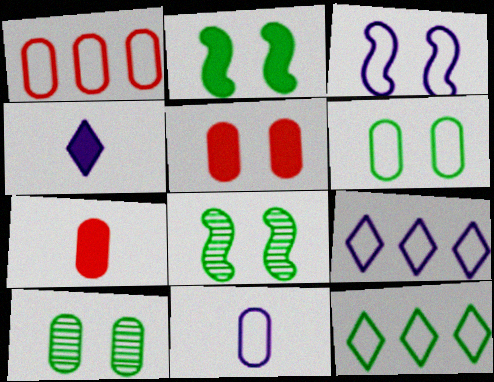[[1, 4, 8], 
[1, 6, 11], 
[3, 9, 11], 
[7, 8, 9]]